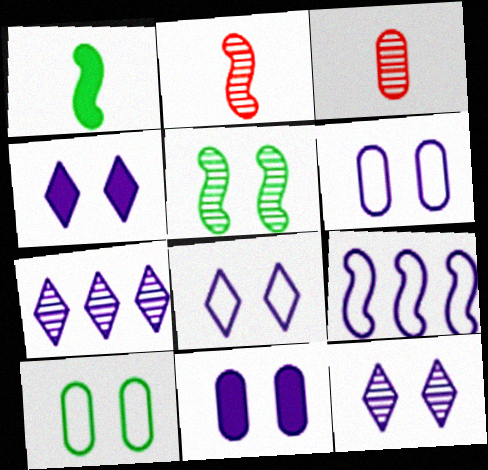[[3, 5, 7], 
[4, 8, 12]]